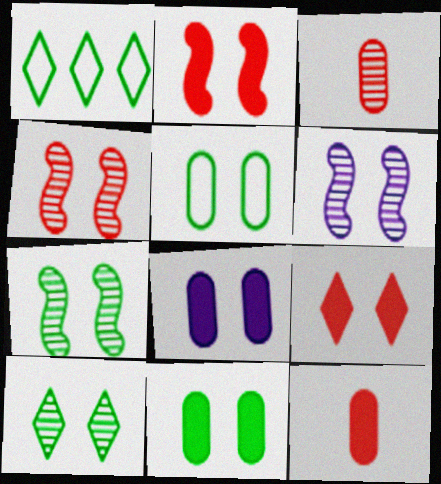[[1, 6, 12], 
[4, 6, 7], 
[5, 6, 9]]